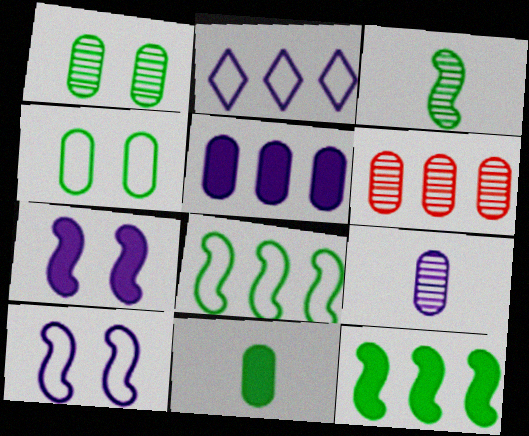[[1, 6, 9], 
[2, 6, 12], 
[2, 7, 9]]